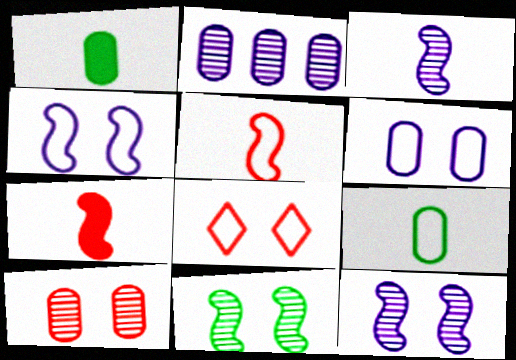[]